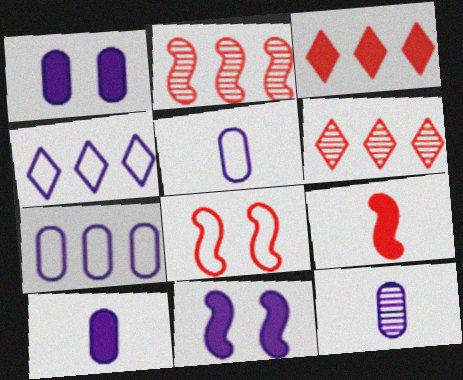[[1, 7, 12], 
[2, 8, 9], 
[4, 11, 12], 
[5, 10, 12]]